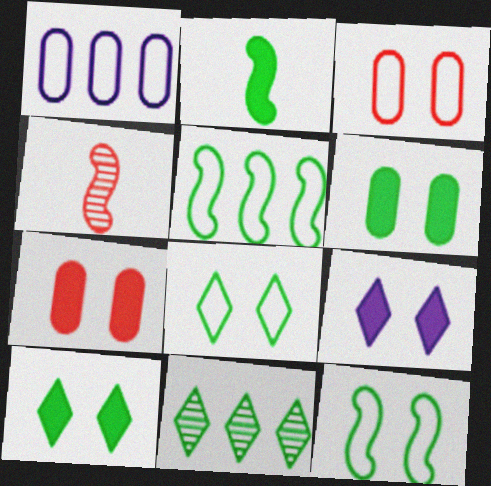[[1, 4, 10]]